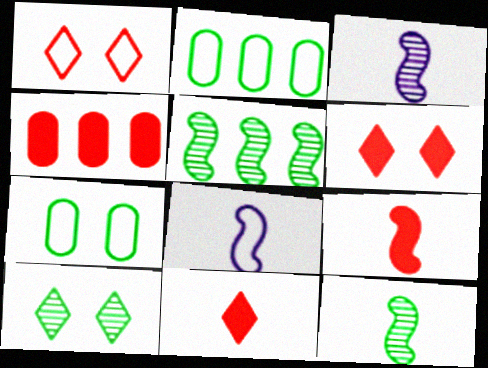[[1, 2, 8], 
[2, 3, 6], 
[4, 6, 9], 
[4, 8, 10], 
[8, 9, 12]]